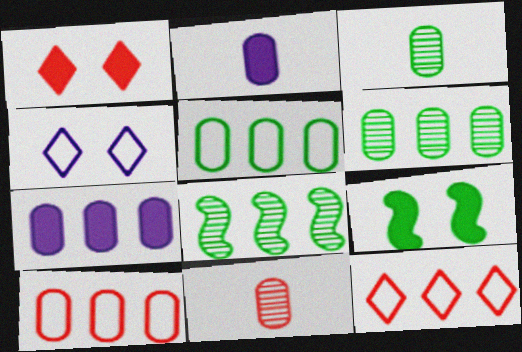[[6, 7, 10], 
[7, 8, 12]]